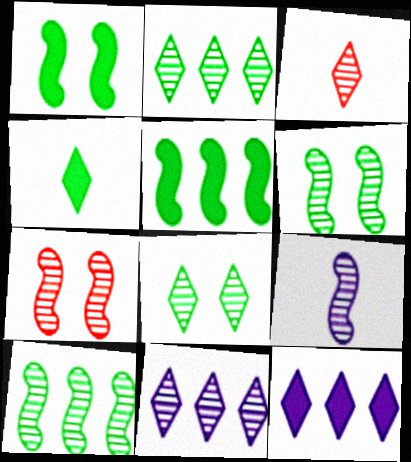[[3, 8, 11], 
[7, 9, 10]]